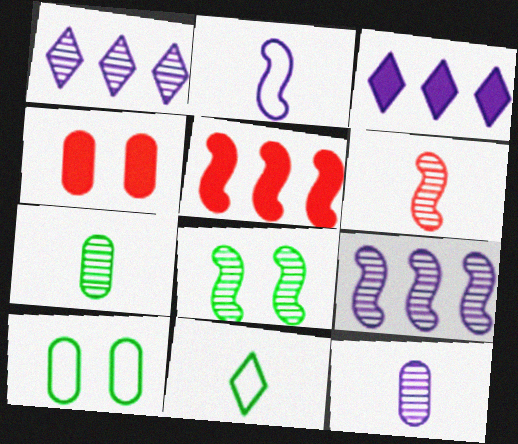[[2, 5, 8], 
[3, 6, 10], 
[4, 9, 11], 
[6, 8, 9]]